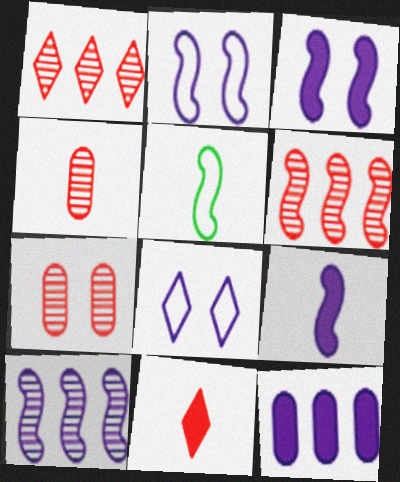[[2, 9, 10], 
[3, 5, 6]]